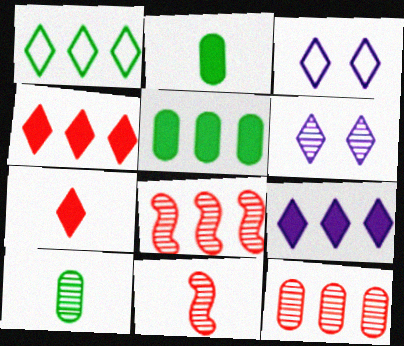[[1, 6, 7], 
[2, 3, 8], 
[3, 5, 11], 
[6, 8, 10]]